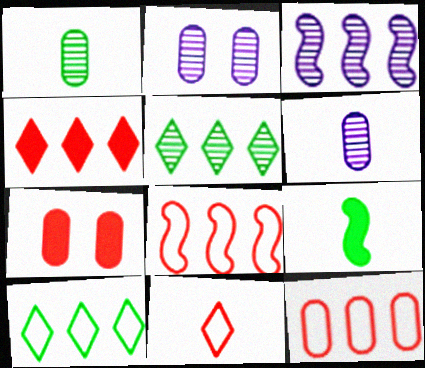[[6, 9, 11]]